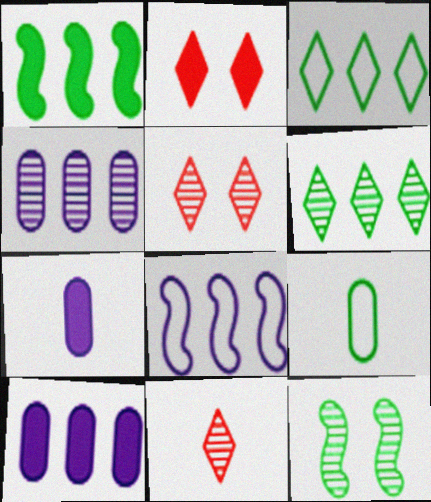[[1, 2, 7], 
[4, 11, 12]]